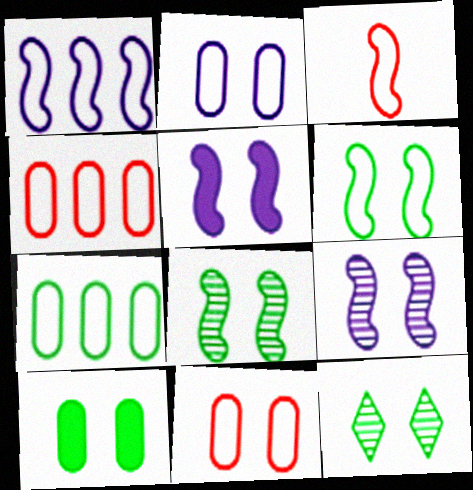[[1, 3, 6], 
[5, 11, 12], 
[6, 10, 12]]